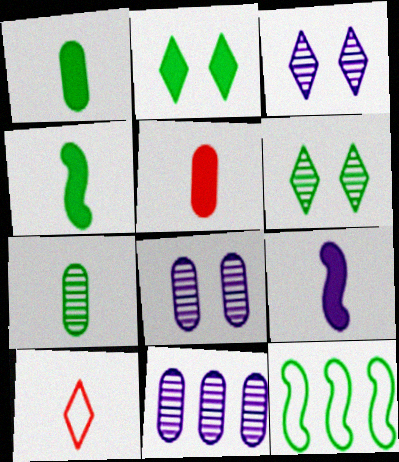[[1, 6, 12], 
[2, 7, 12], 
[3, 5, 12], 
[7, 9, 10]]